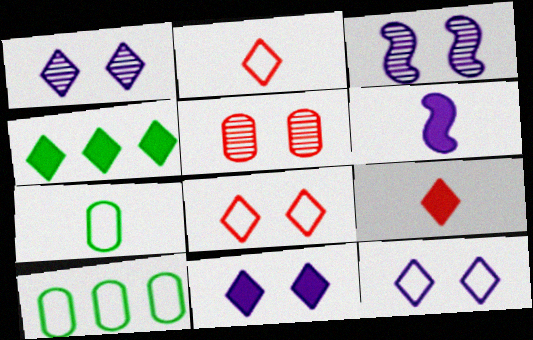[[1, 2, 4], 
[1, 11, 12], 
[3, 9, 10], 
[4, 9, 11]]